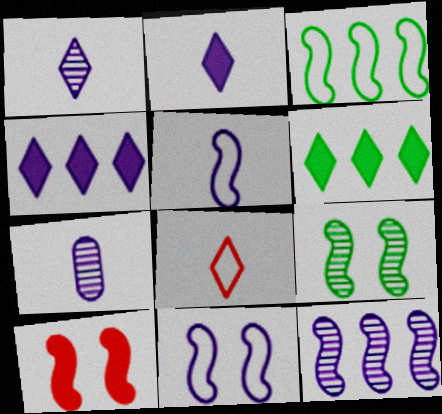[[2, 5, 7], 
[4, 7, 11], 
[9, 10, 11]]